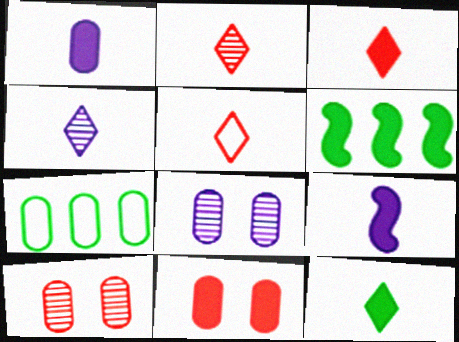[[1, 7, 10], 
[2, 3, 5], 
[4, 5, 12], 
[5, 6, 8]]